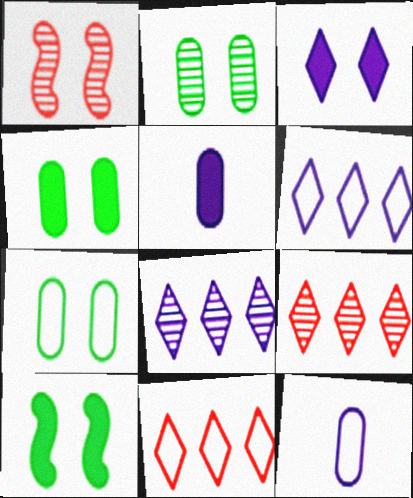[[1, 3, 7], 
[2, 4, 7], 
[9, 10, 12]]